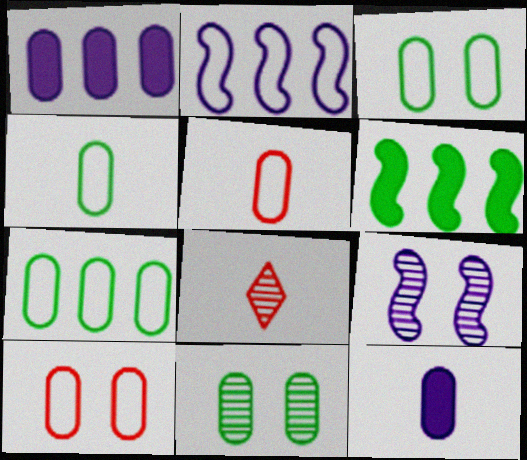[[1, 5, 11], 
[3, 4, 7]]